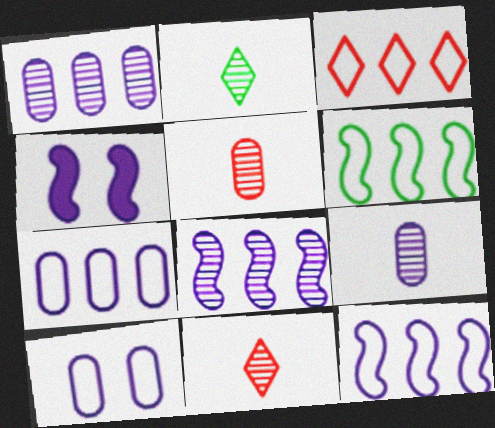[[3, 6, 7]]